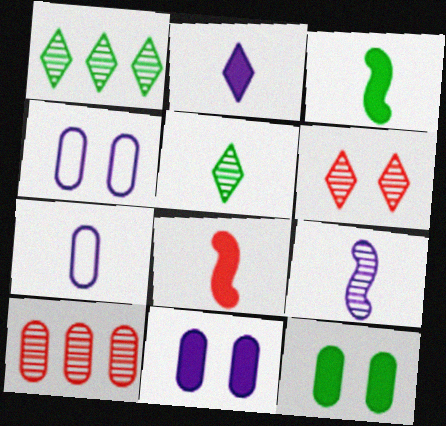[[1, 4, 8], 
[2, 7, 9], 
[5, 7, 8], 
[7, 10, 12]]